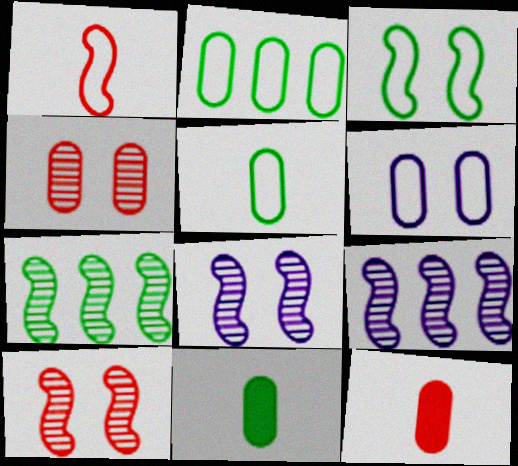[]